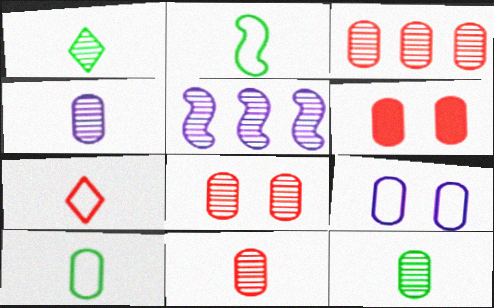[[1, 5, 8], 
[3, 8, 11], 
[4, 11, 12]]